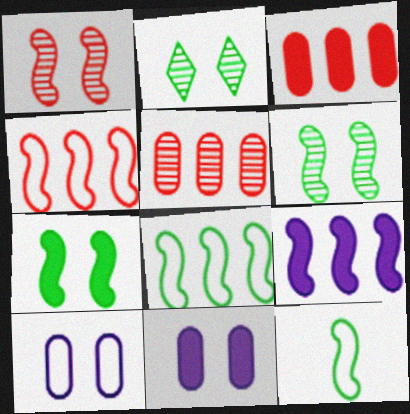[[1, 9, 12]]